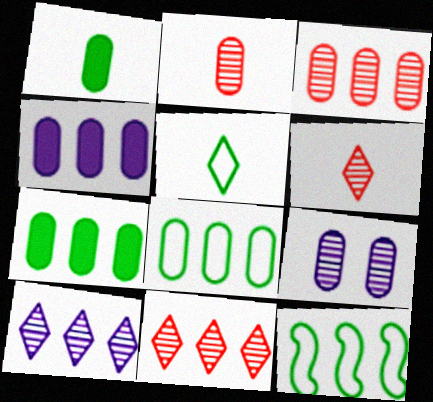[[3, 4, 8], 
[4, 11, 12]]